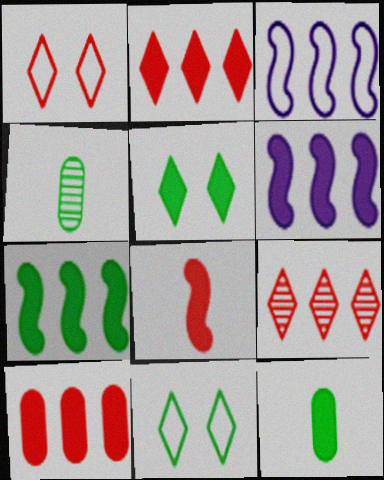[[1, 4, 6], 
[4, 7, 11], 
[5, 7, 12]]